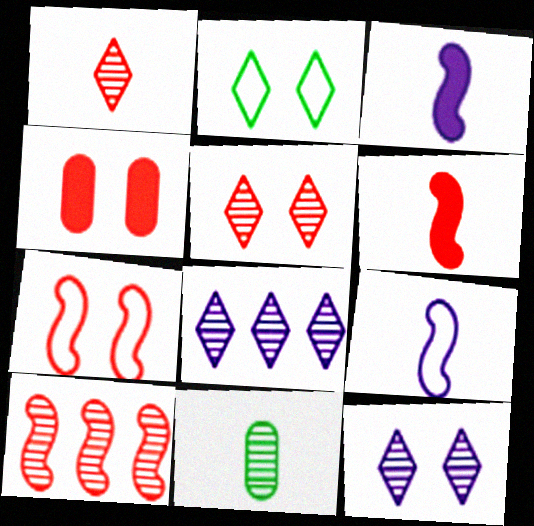[[4, 5, 7], 
[6, 7, 10], 
[10, 11, 12]]